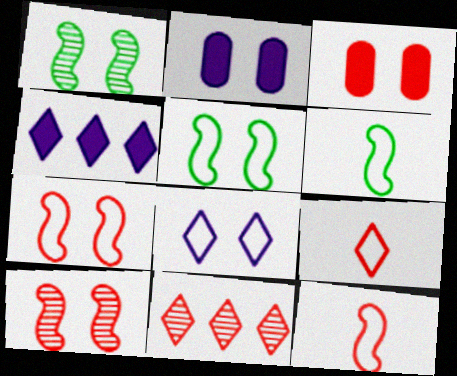[[1, 3, 8], 
[2, 6, 11], 
[3, 11, 12]]